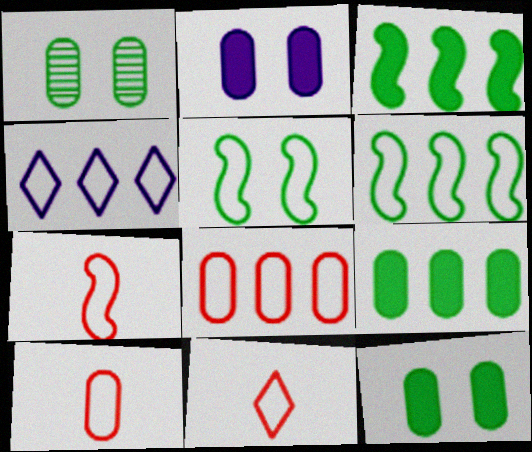[[4, 5, 10], 
[4, 6, 8], 
[7, 10, 11]]